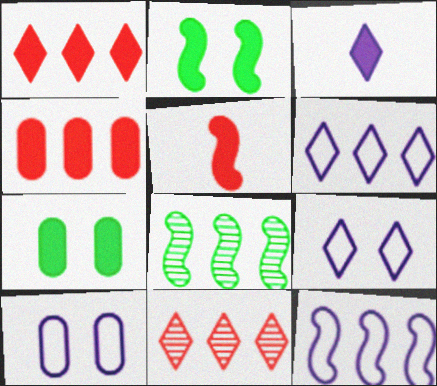[[2, 3, 4], 
[4, 6, 8]]